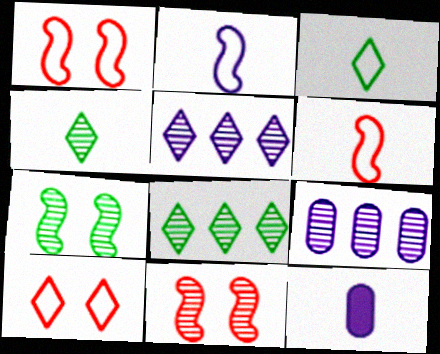[[1, 8, 12], 
[4, 6, 12], 
[4, 9, 11]]